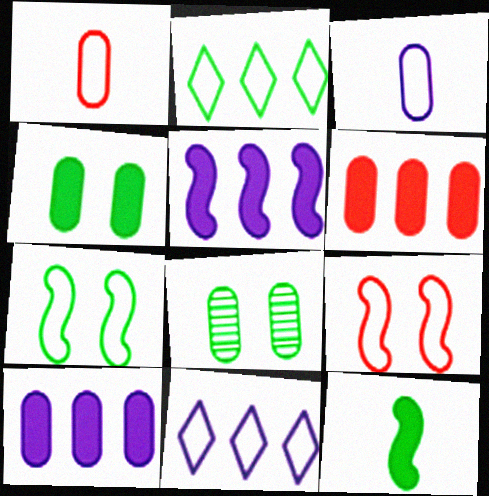[[1, 7, 11], 
[1, 8, 10], 
[2, 3, 9], 
[2, 8, 12], 
[3, 6, 8]]